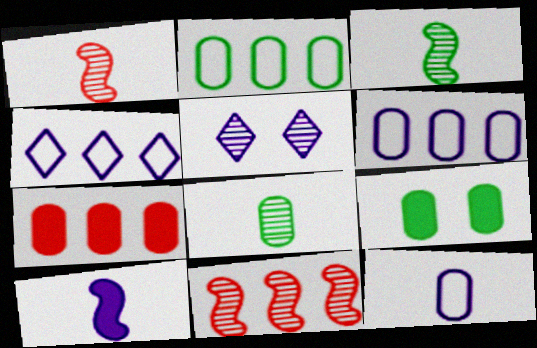[[1, 4, 9], 
[2, 8, 9], 
[5, 6, 10], 
[5, 8, 11]]